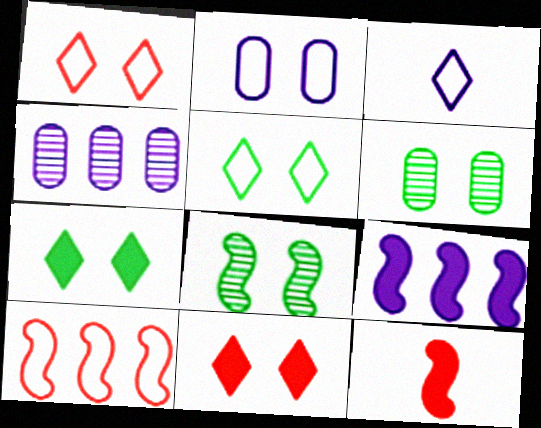[[2, 8, 11], 
[4, 5, 12]]